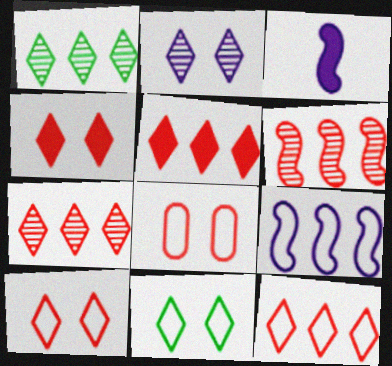[[1, 3, 8], 
[2, 4, 11], 
[5, 7, 12]]